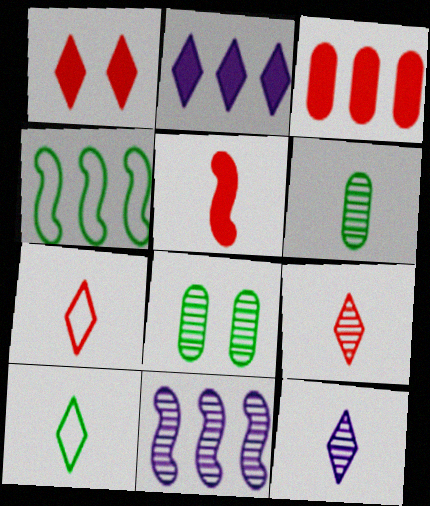[[1, 3, 5], 
[8, 9, 11]]